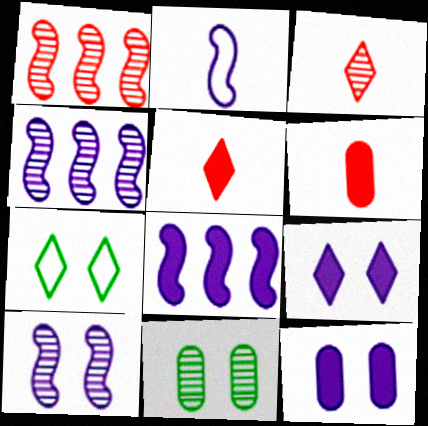[[2, 8, 10], 
[3, 4, 11], 
[4, 6, 7]]